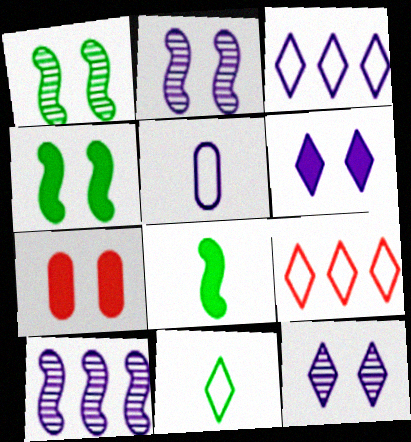[[4, 6, 7], 
[5, 6, 10], 
[7, 10, 11]]